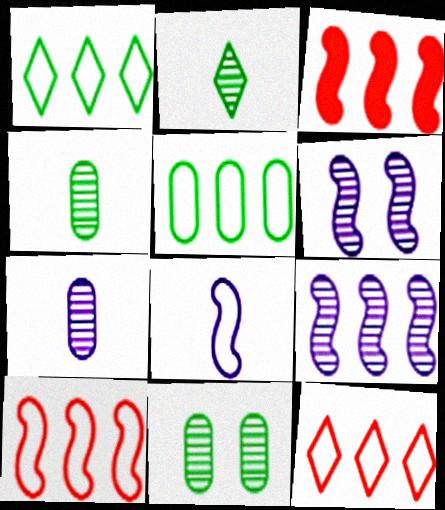[]